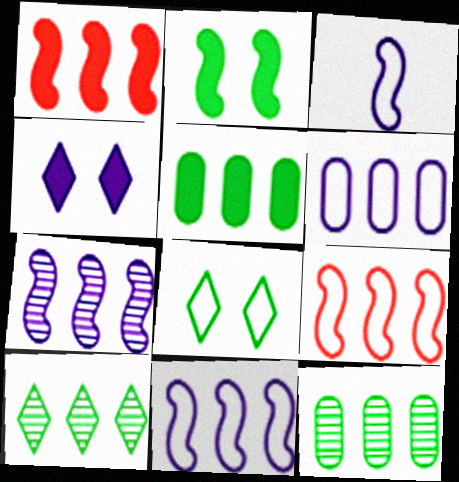[[1, 6, 10]]